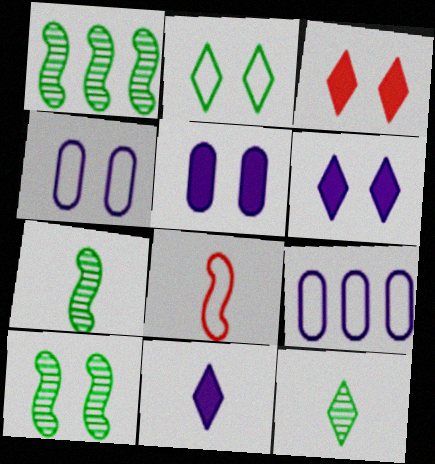[[1, 7, 10], 
[2, 8, 9], 
[3, 4, 10], 
[3, 7, 9]]